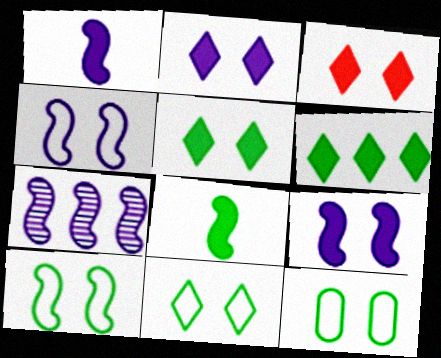[[1, 4, 7], 
[2, 3, 5], 
[10, 11, 12]]